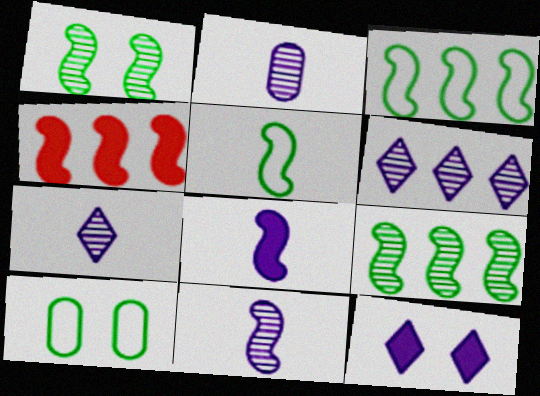[[2, 7, 11], 
[4, 7, 10]]